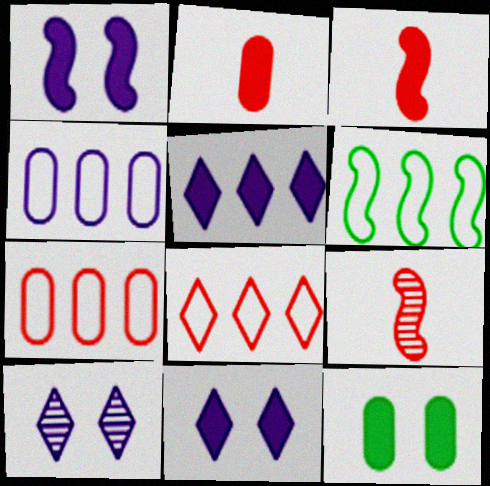[[1, 6, 9], 
[2, 6, 10], 
[3, 5, 12], 
[4, 6, 8]]